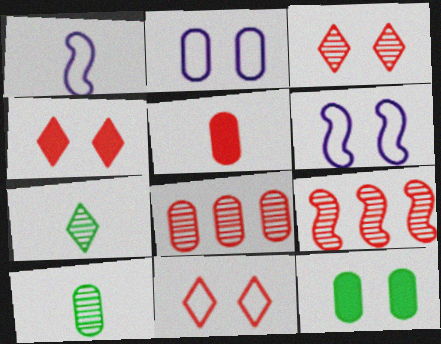[[1, 5, 7], 
[3, 4, 11], 
[3, 6, 12], 
[5, 9, 11]]